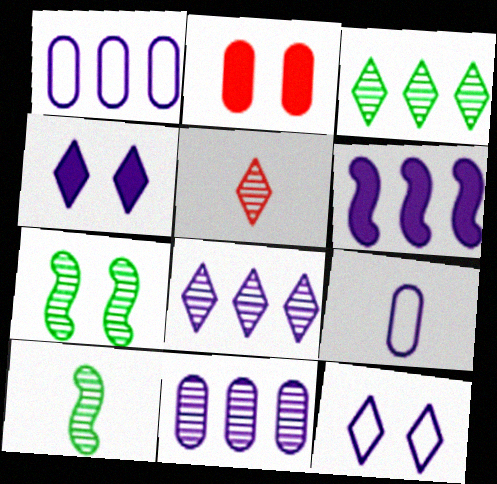[[1, 6, 8], 
[2, 7, 12], 
[5, 7, 11]]